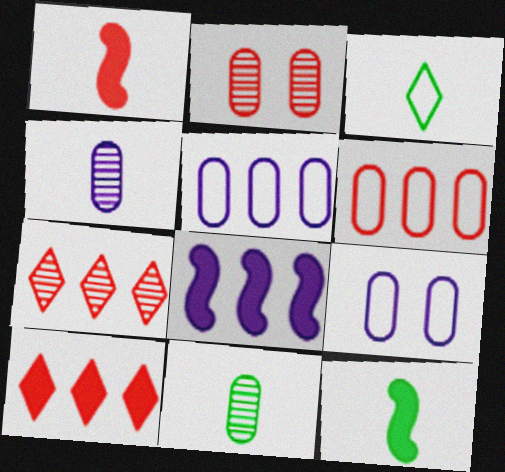[[1, 3, 4], 
[2, 3, 8], 
[3, 11, 12], 
[7, 9, 12]]